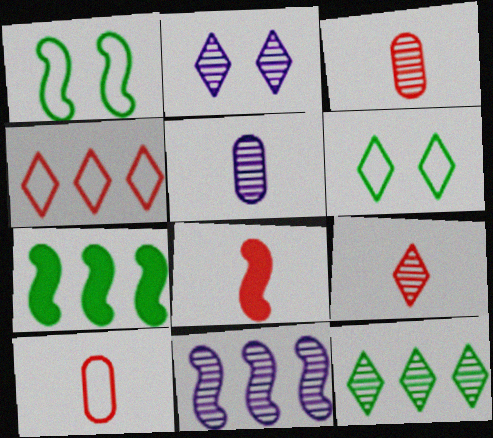[[1, 8, 11], 
[2, 5, 11], 
[2, 7, 10], 
[2, 9, 12], 
[8, 9, 10]]